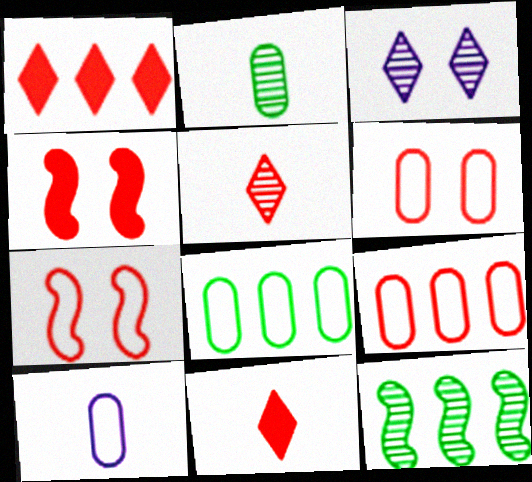[[4, 5, 9], 
[6, 8, 10]]